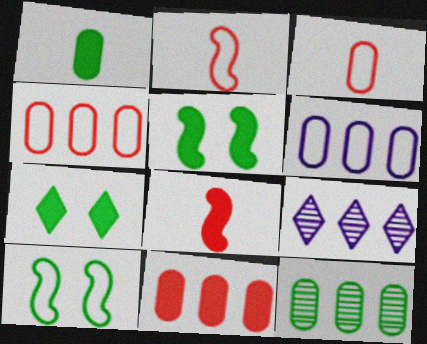[[3, 5, 9], 
[6, 11, 12]]